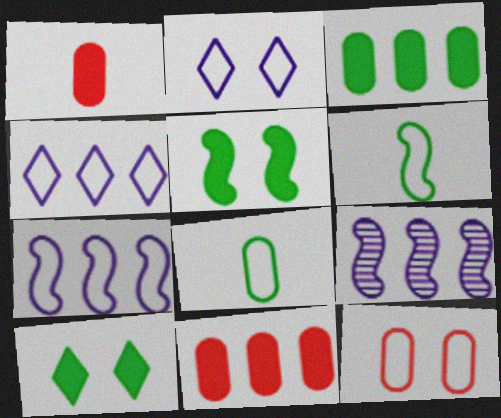[[4, 6, 12]]